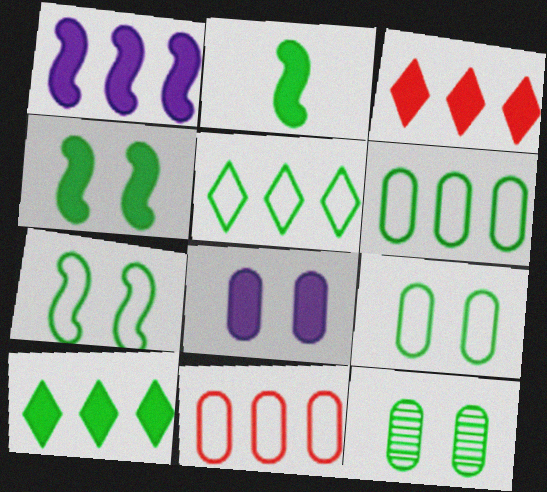[[2, 3, 8], 
[2, 5, 12]]